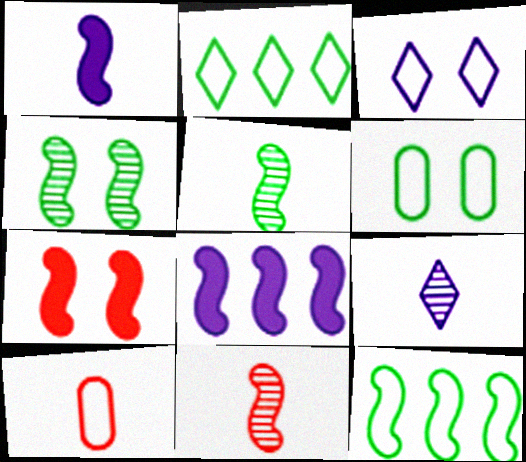[[3, 10, 12]]